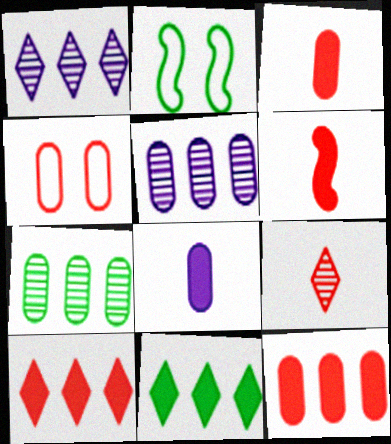[[1, 2, 3], 
[4, 7, 8]]